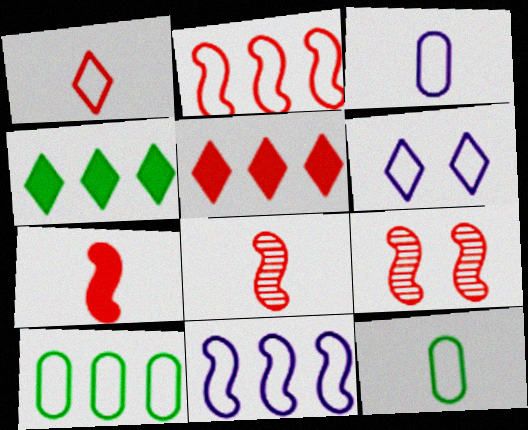[[2, 6, 12], 
[2, 7, 9], 
[3, 4, 9], 
[3, 6, 11]]